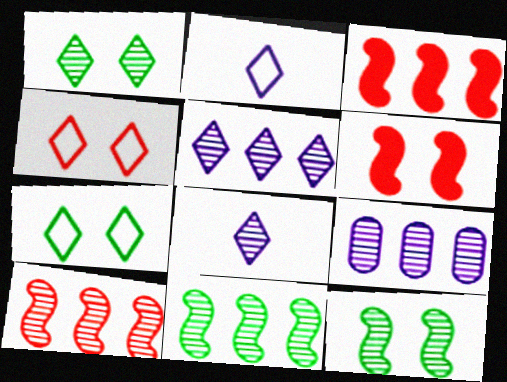[]